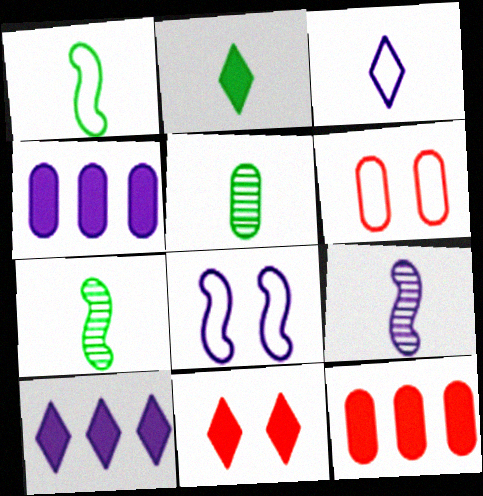[[1, 2, 5], 
[2, 10, 11], 
[4, 5, 6], 
[6, 7, 10]]